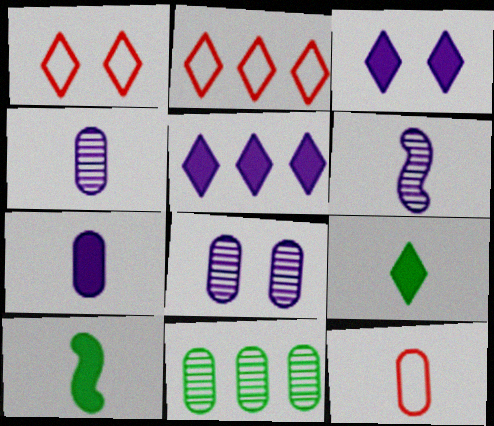[[2, 8, 10], 
[6, 9, 12]]